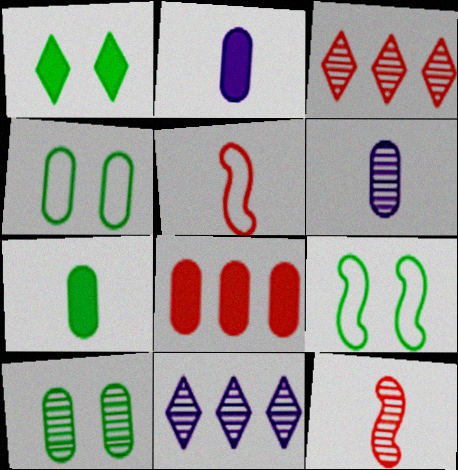[[1, 9, 10], 
[2, 3, 9], 
[4, 6, 8], 
[10, 11, 12]]